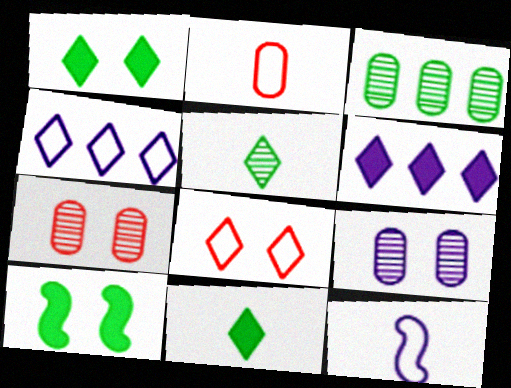[[5, 6, 8], 
[6, 9, 12], 
[8, 9, 10]]